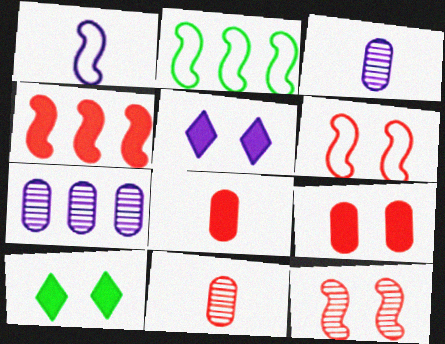[[1, 2, 6], 
[1, 5, 7], 
[2, 5, 11]]